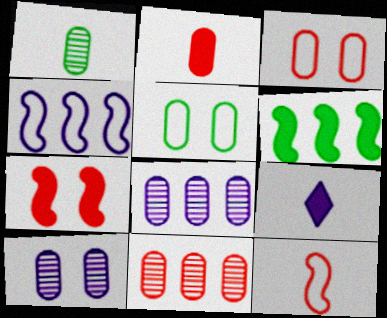[[1, 9, 12], 
[1, 10, 11], 
[2, 3, 11], 
[2, 5, 8], 
[4, 9, 10]]